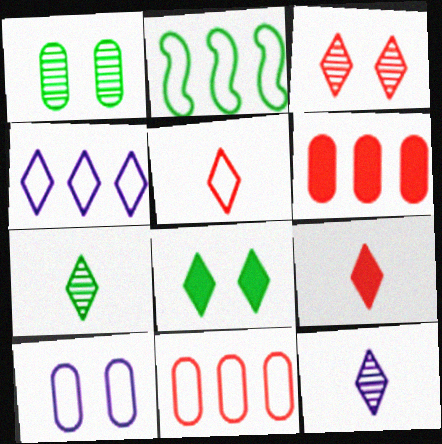[[2, 4, 11], 
[2, 5, 10]]